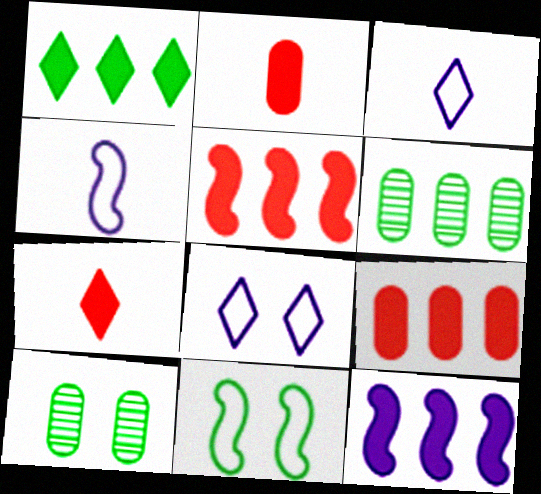[[1, 9, 12], 
[3, 5, 10]]